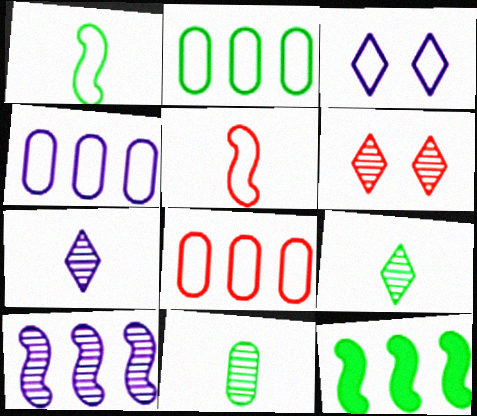[[1, 3, 8], 
[2, 3, 5], 
[2, 4, 8], 
[6, 10, 11]]